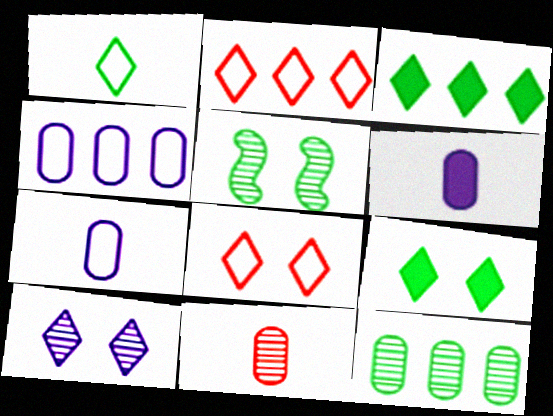[[2, 5, 6], 
[8, 9, 10]]